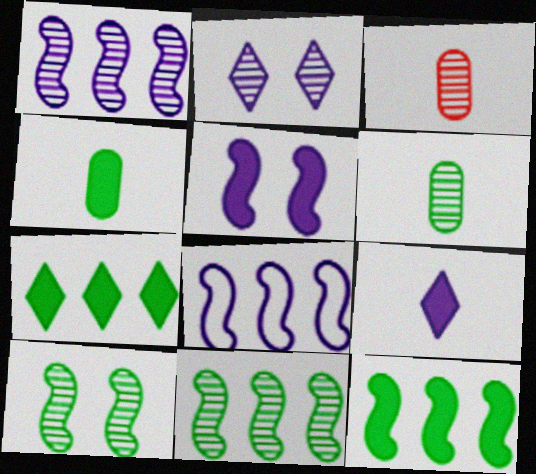[[2, 3, 11]]